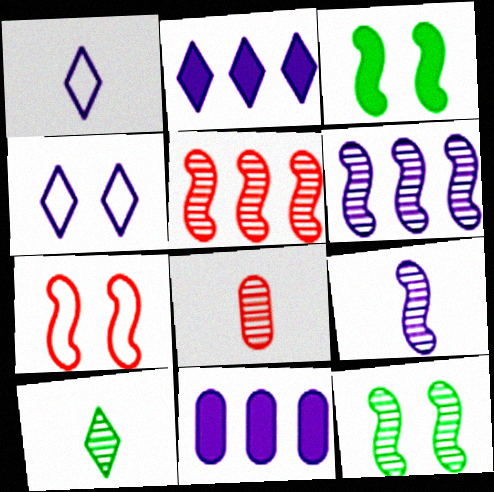[[4, 9, 11], 
[5, 9, 12], 
[7, 10, 11], 
[8, 9, 10]]